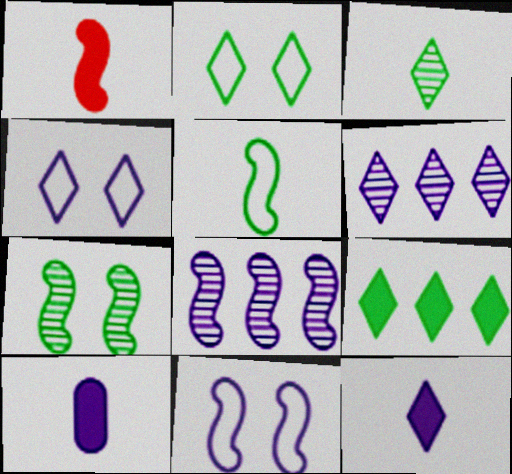[[2, 3, 9], 
[4, 6, 12], 
[4, 8, 10], 
[6, 10, 11]]